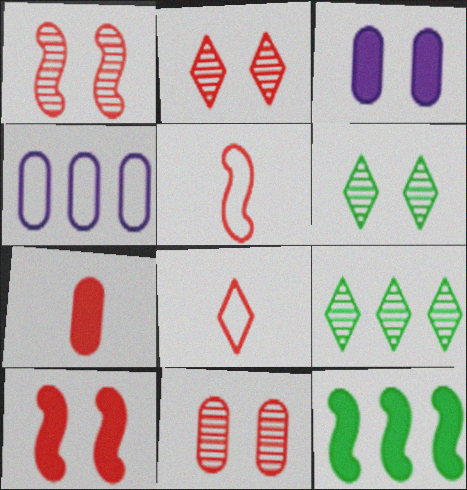[[1, 2, 11], 
[3, 5, 9]]